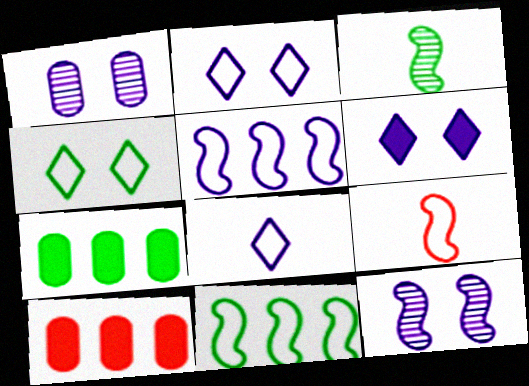[[2, 3, 10], 
[3, 4, 7]]